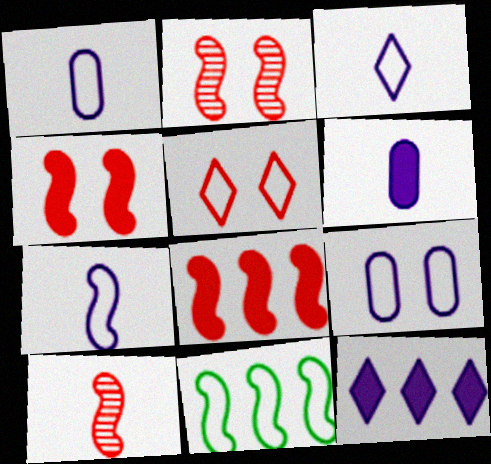[[1, 3, 7], 
[1, 5, 11]]